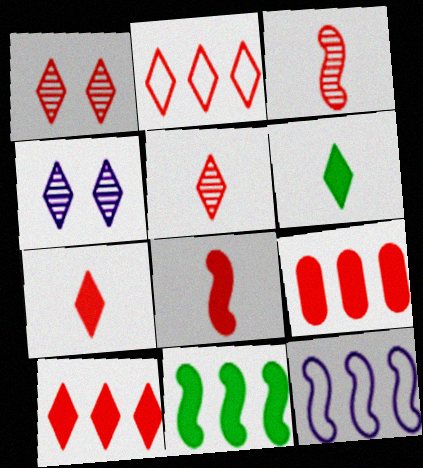[[1, 2, 7], 
[2, 4, 6]]